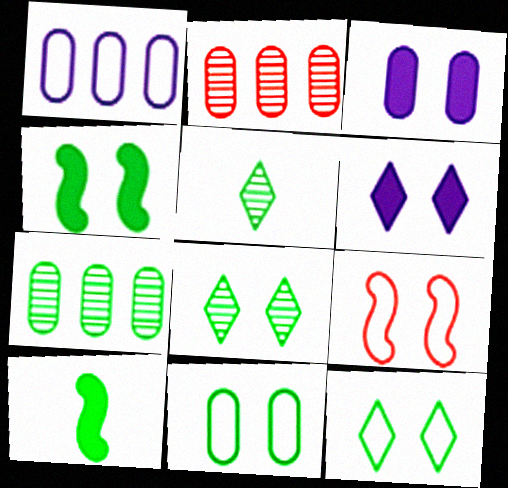[[3, 8, 9], 
[4, 8, 11], 
[7, 10, 12]]